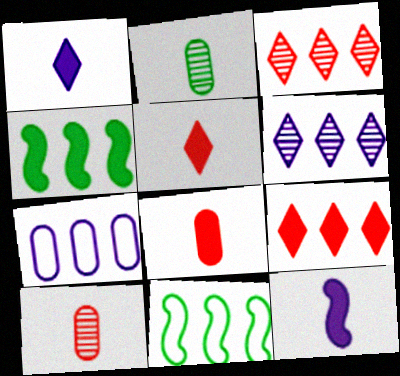[[3, 4, 7]]